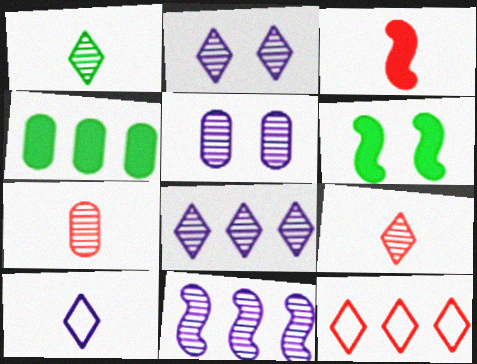[[4, 11, 12]]